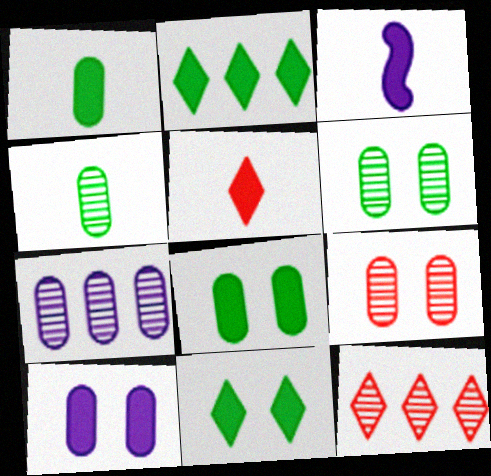[[1, 3, 5], 
[4, 7, 9]]